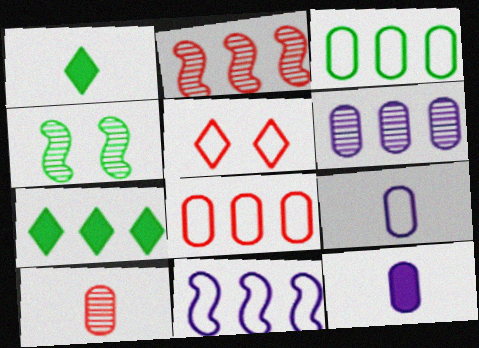[[1, 3, 4]]